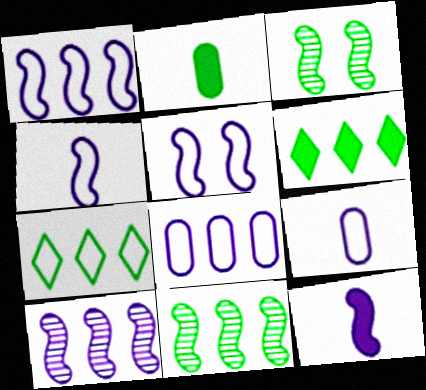[[1, 4, 5], 
[2, 3, 7], 
[5, 10, 12]]